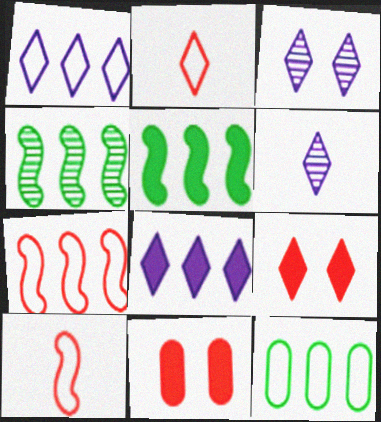[[1, 7, 12]]